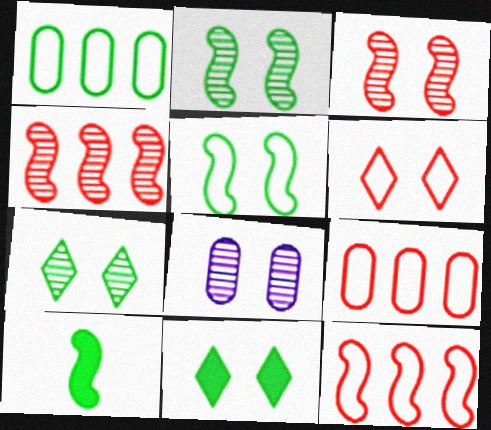[[1, 7, 10], 
[3, 7, 8]]